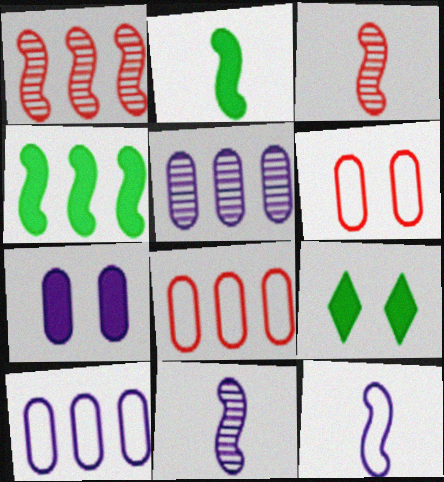[[2, 3, 12], 
[3, 9, 10], 
[8, 9, 11]]